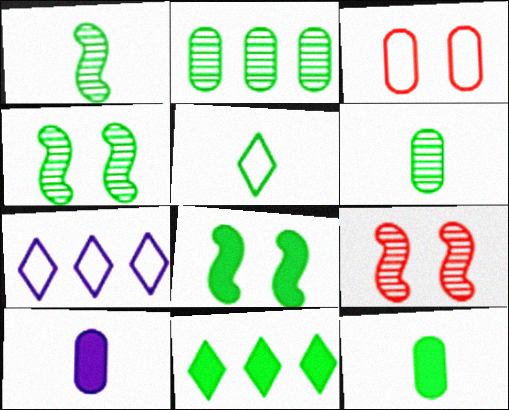[[1, 5, 12], 
[2, 3, 10], 
[2, 5, 8], 
[7, 9, 12], 
[8, 11, 12]]